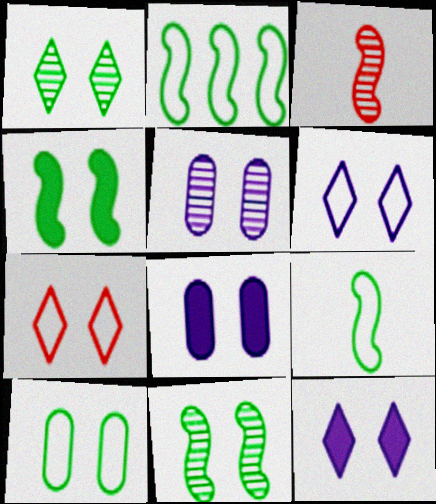[[1, 4, 10], 
[1, 7, 12], 
[4, 5, 7], 
[7, 8, 11]]